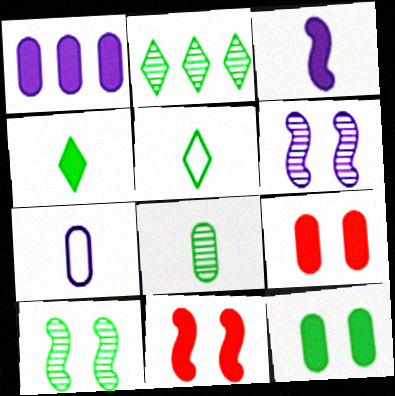[[1, 4, 11], 
[2, 7, 11], 
[2, 8, 10]]